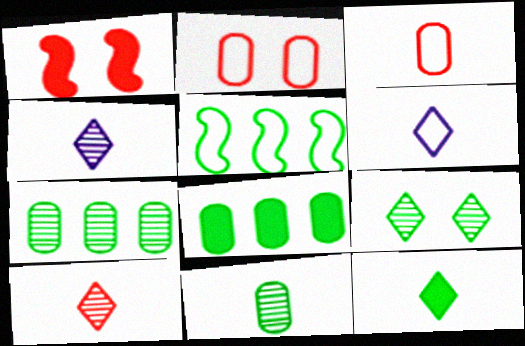[[1, 6, 7], 
[2, 5, 6], 
[6, 10, 12]]